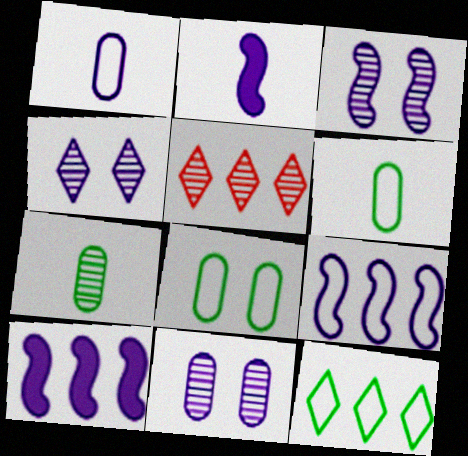[[1, 4, 10], 
[2, 3, 9], 
[2, 5, 8], 
[3, 4, 11], 
[3, 5, 7]]